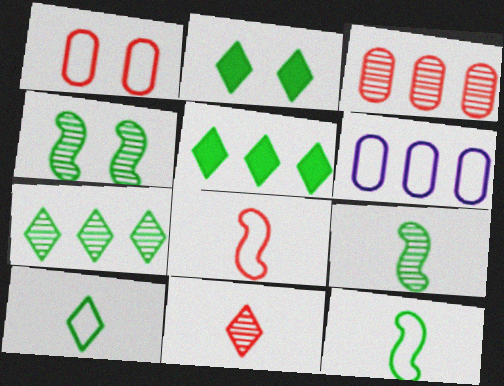[[2, 7, 10]]